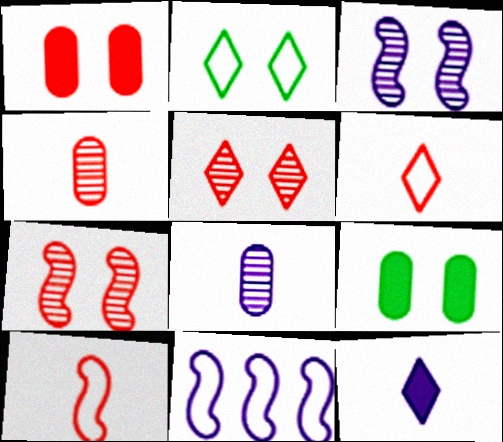[[1, 2, 3]]